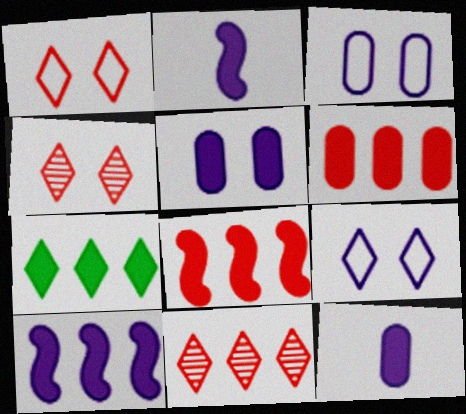[[6, 7, 10]]